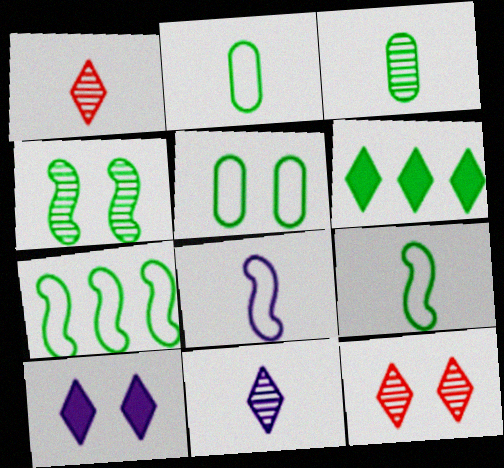[[2, 4, 6]]